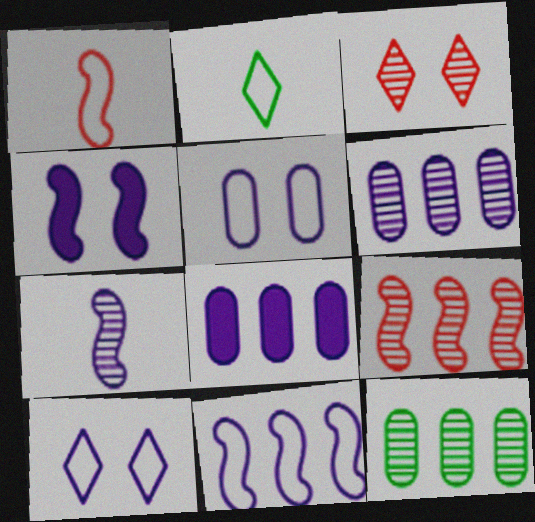[[3, 7, 12], 
[4, 7, 11], 
[7, 8, 10]]